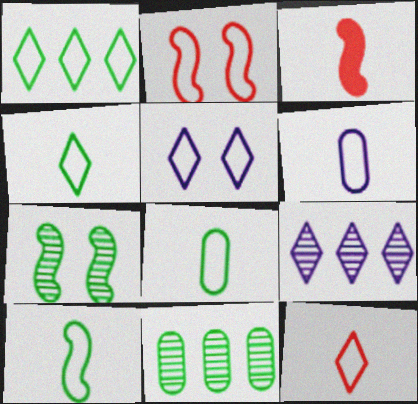[[1, 2, 6], 
[1, 5, 12], 
[3, 5, 11], 
[4, 8, 10], 
[6, 10, 12]]